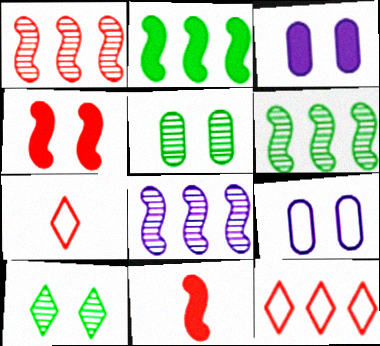[[1, 6, 8], 
[3, 6, 7], 
[4, 9, 10]]